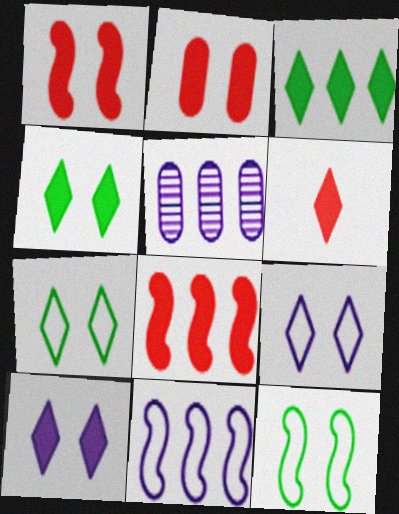[[2, 6, 8], 
[3, 6, 10], 
[5, 6, 12]]